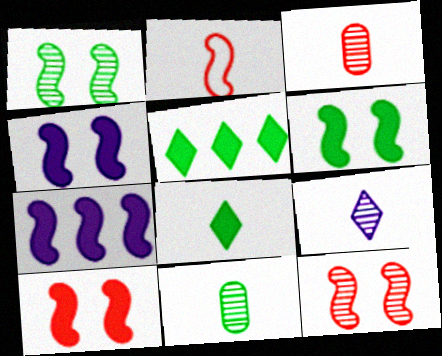[[1, 2, 7], 
[4, 6, 10]]